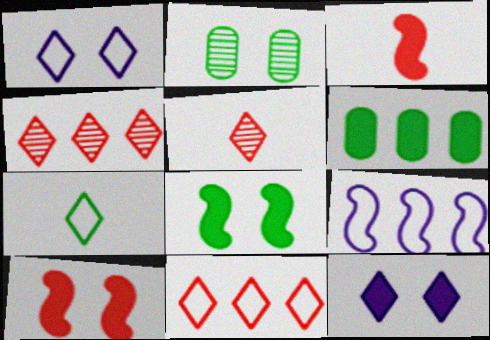[[1, 2, 10], 
[1, 7, 11], 
[3, 6, 12], 
[4, 6, 9], 
[4, 7, 12]]